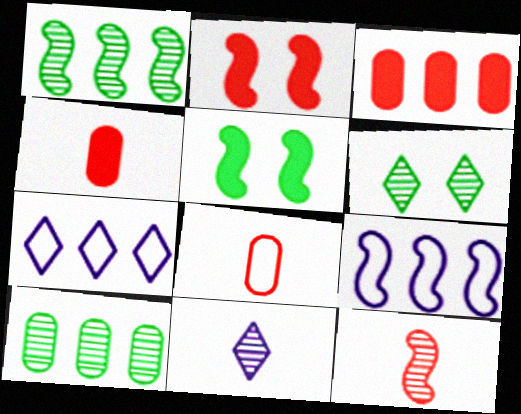[[1, 3, 7], 
[4, 6, 9], 
[5, 9, 12]]